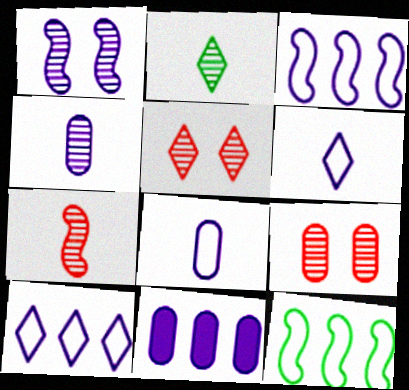[[1, 6, 11], 
[2, 4, 7]]